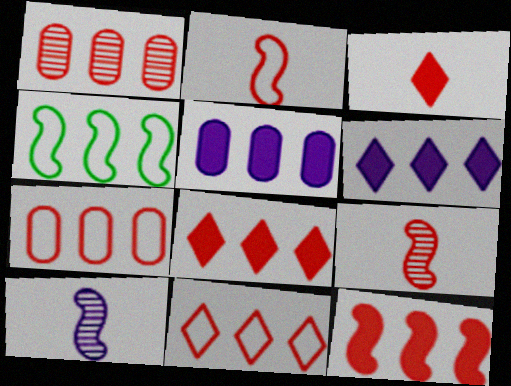[[1, 4, 6], 
[1, 11, 12]]